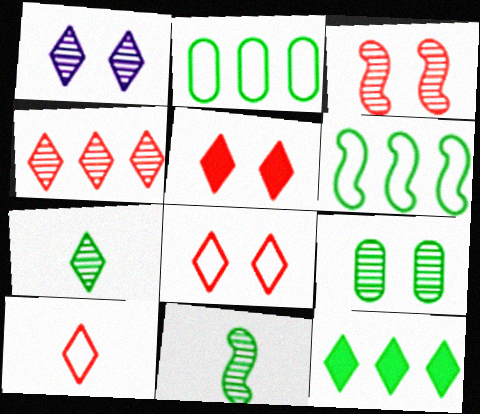[[1, 3, 9], 
[1, 4, 7], 
[1, 10, 12], 
[4, 5, 10]]